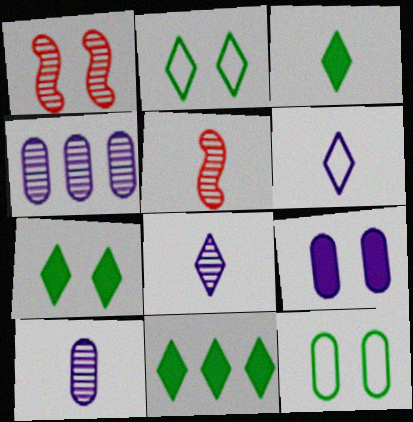[[1, 2, 9], 
[3, 7, 11]]